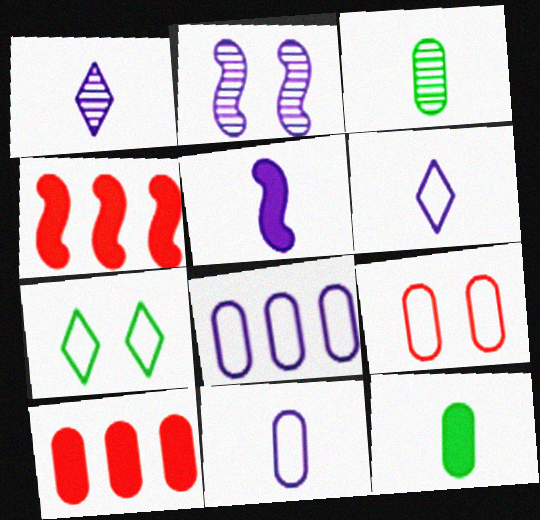[[1, 5, 11]]